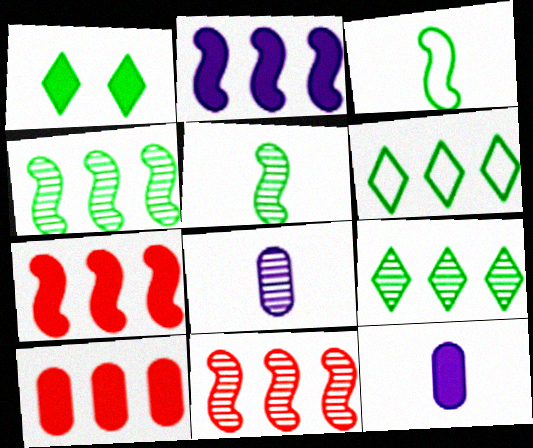[[1, 7, 12]]